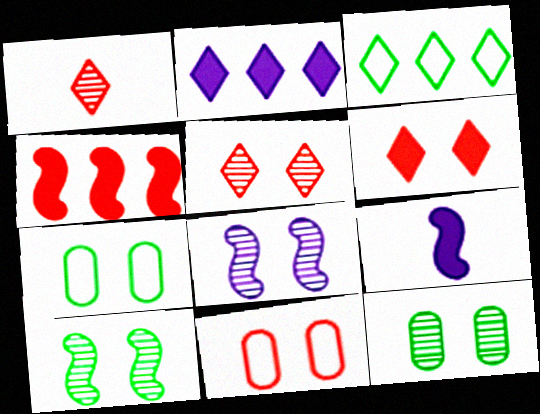[[1, 4, 11], 
[5, 8, 12], 
[6, 7, 8]]